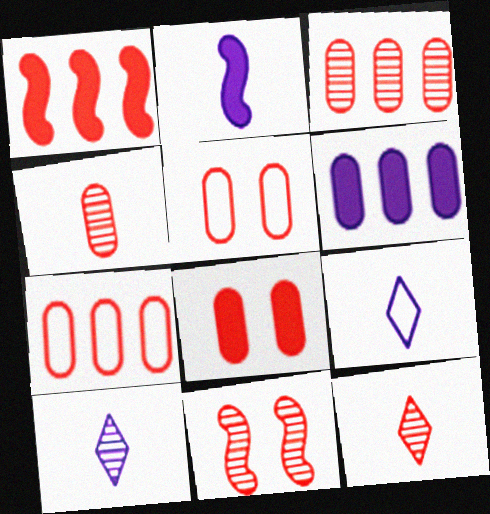[[1, 5, 12], 
[3, 11, 12], 
[4, 7, 8]]